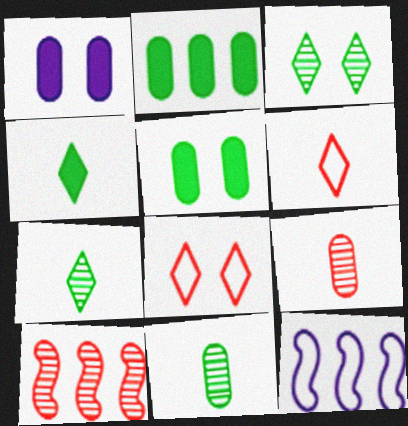[]